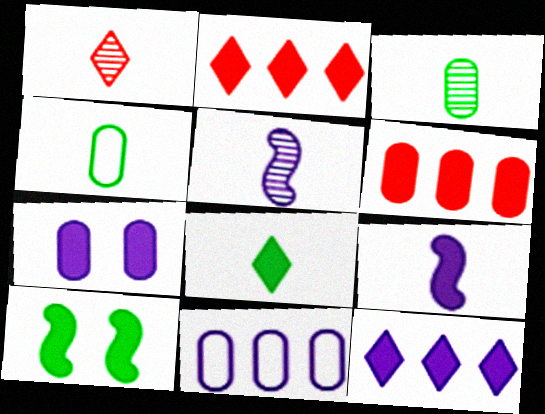[[1, 3, 5], 
[1, 4, 9], 
[1, 10, 11], 
[7, 9, 12]]